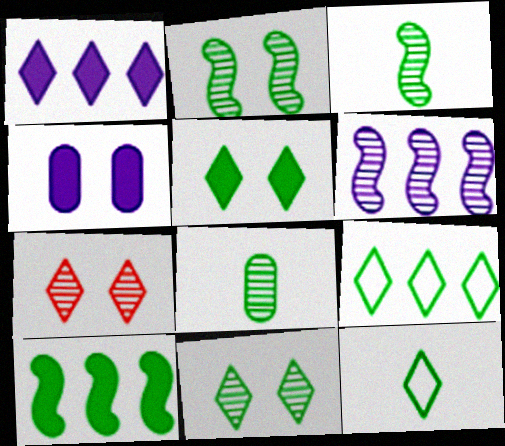[[1, 7, 12], 
[6, 7, 8]]